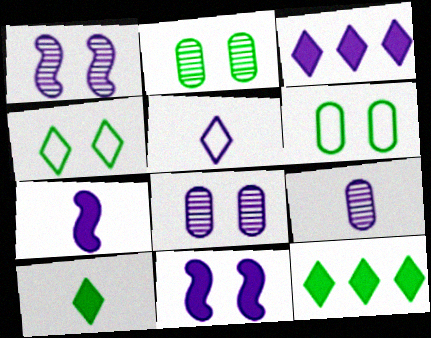[[5, 7, 9]]